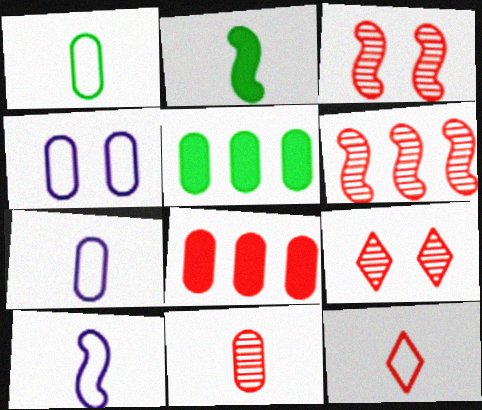[[1, 10, 12], 
[3, 8, 12], 
[4, 5, 11], 
[5, 9, 10], 
[6, 9, 11]]